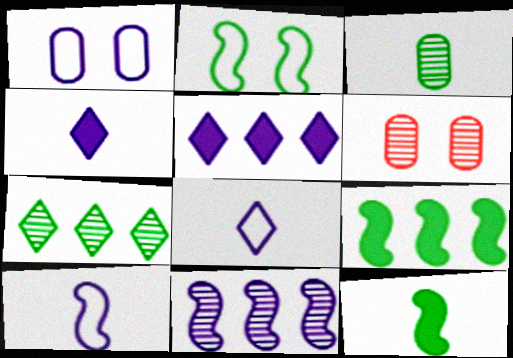[[1, 4, 11], 
[6, 8, 9]]